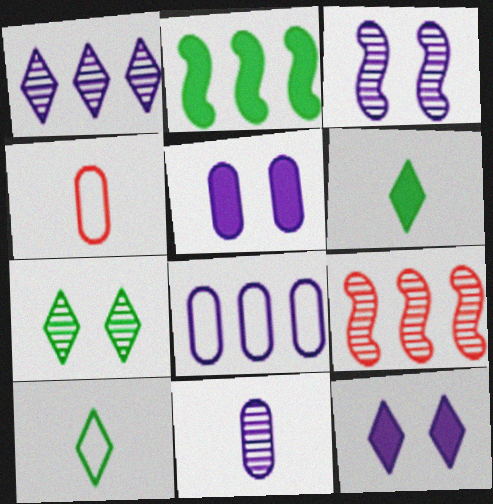[[1, 3, 11], 
[5, 8, 11], 
[5, 9, 10], 
[7, 9, 11]]